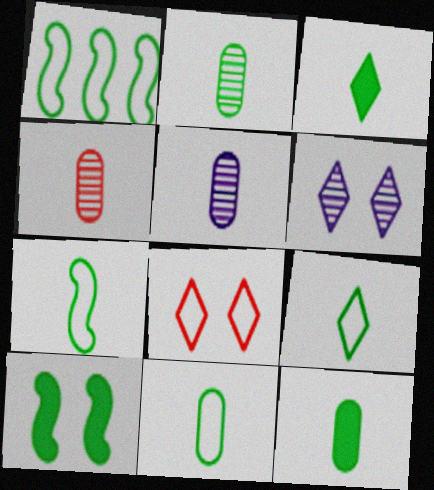[[2, 3, 7], 
[2, 4, 5], 
[2, 11, 12], 
[7, 9, 11]]